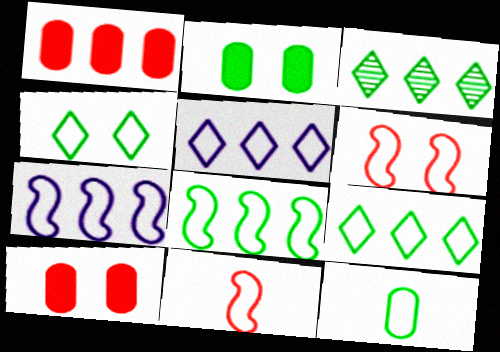[[1, 3, 7], 
[4, 8, 12], 
[5, 6, 12]]